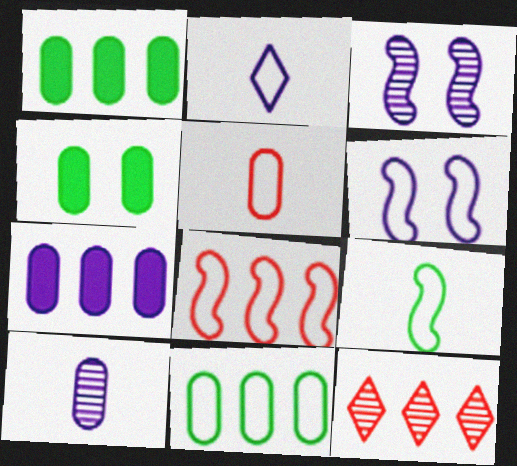[[2, 3, 7], 
[2, 5, 9], 
[6, 8, 9]]